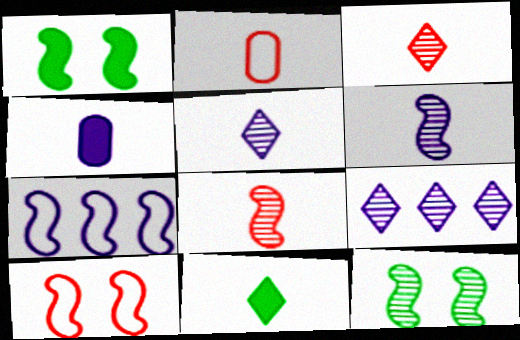[[1, 2, 9], 
[1, 7, 8], 
[2, 6, 11]]